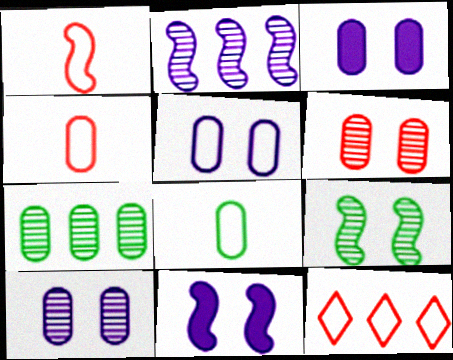[[3, 4, 7], 
[3, 5, 10]]